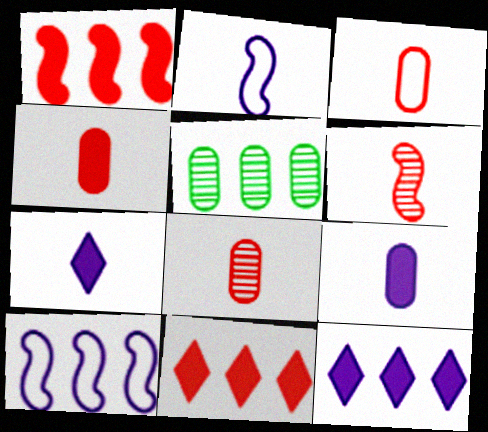[[3, 4, 8], 
[5, 10, 11]]